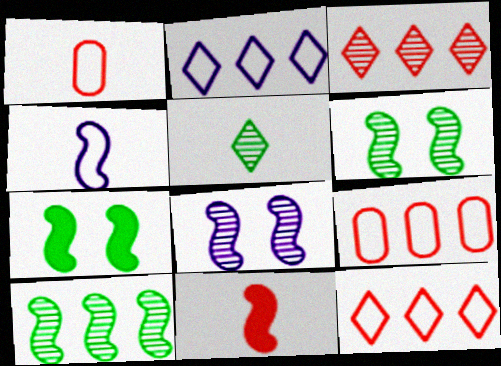[]